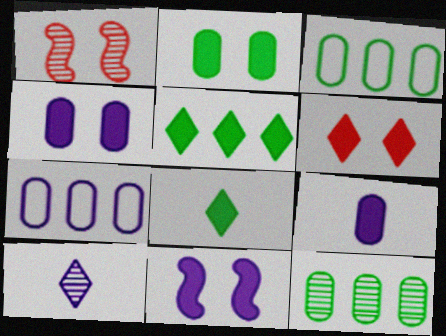[[1, 7, 8], 
[1, 10, 12], 
[2, 6, 11], 
[7, 10, 11]]